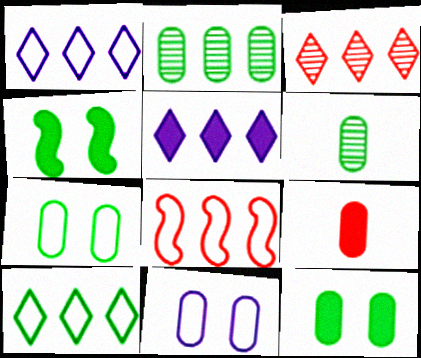[[2, 5, 8], 
[2, 9, 11], 
[3, 5, 10], 
[4, 5, 9], 
[4, 6, 10]]